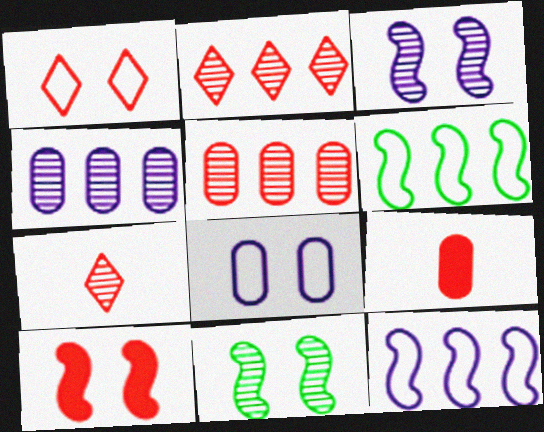[[4, 7, 11]]